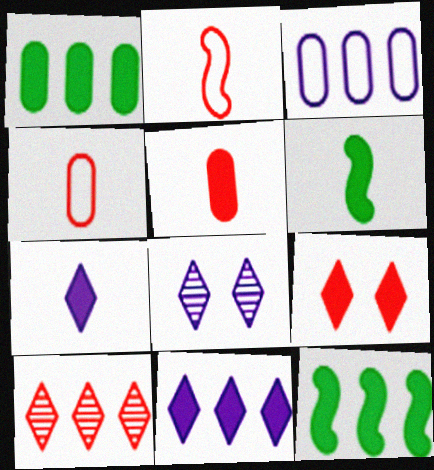[[1, 2, 8], 
[3, 10, 12], 
[4, 8, 12], 
[5, 6, 7]]